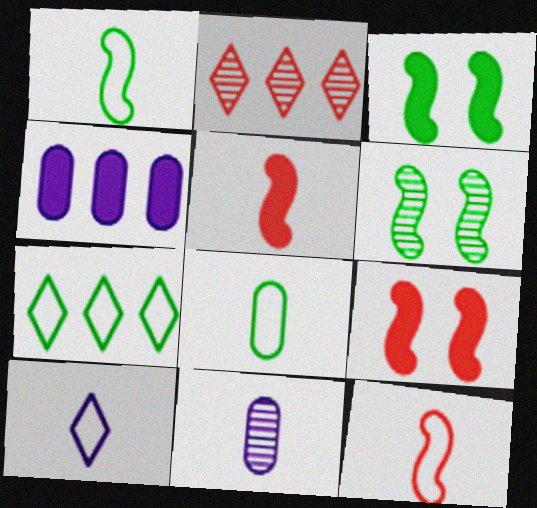[[2, 6, 11], 
[7, 9, 11], 
[8, 10, 12]]